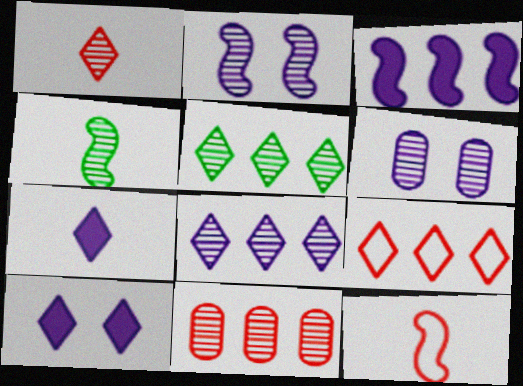[]